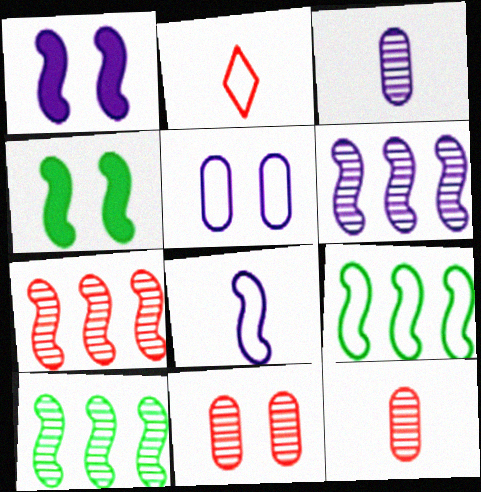[[1, 6, 8], 
[2, 5, 9], 
[4, 7, 8], 
[6, 7, 10]]